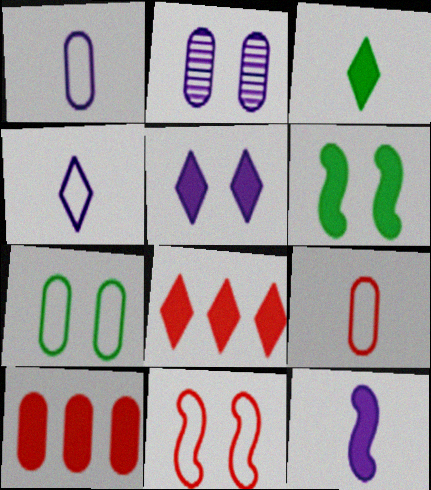[[3, 5, 8]]